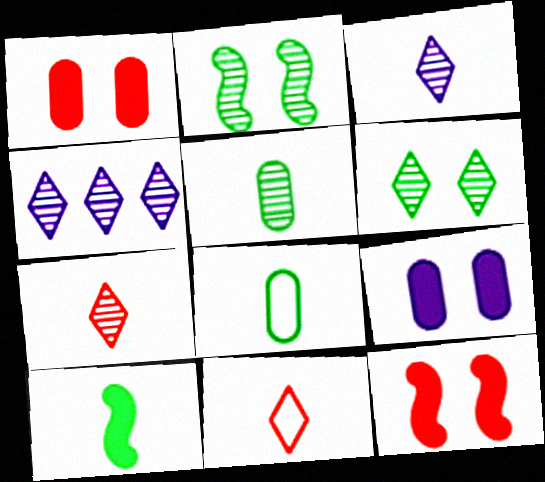[[4, 6, 7], 
[4, 8, 12]]